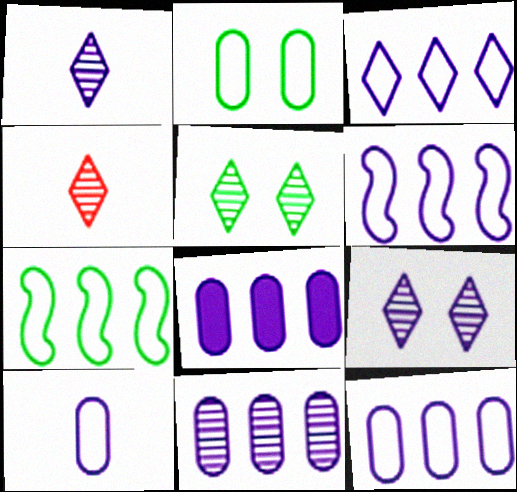[[3, 6, 12], 
[8, 11, 12]]